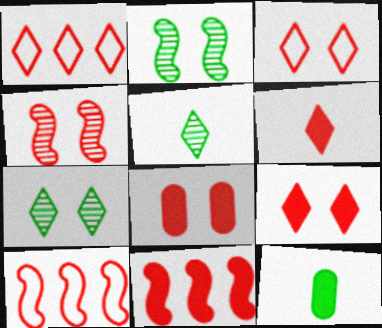[[3, 4, 8], 
[6, 8, 11]]